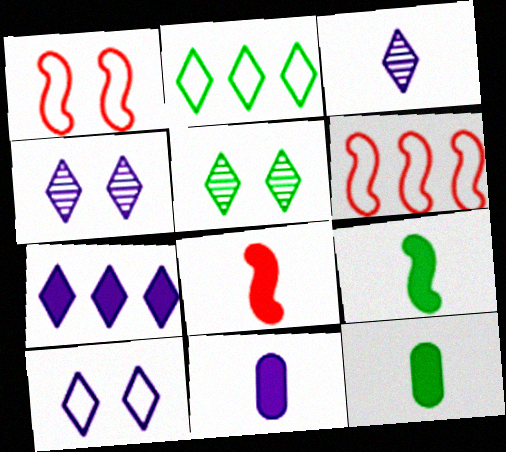[[3, 7, 10], 
[4, 6, 12], 
[5, 6, 11]]